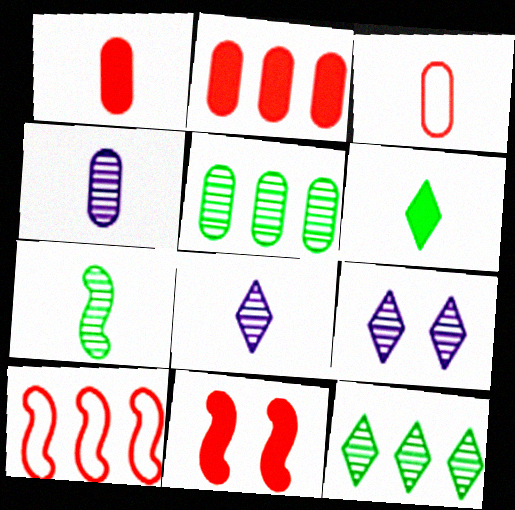[]